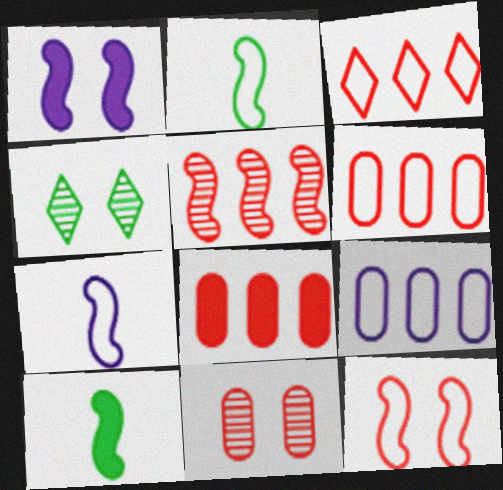[[1, 2, 5], 
[3, 5, 8], 
[4, 7, 8]]